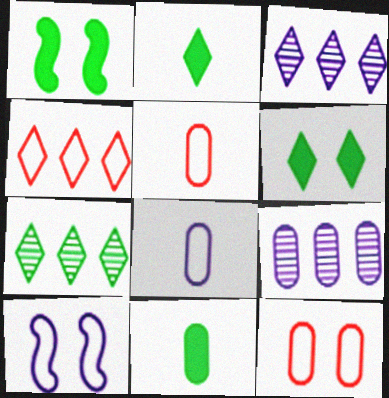[[1, 3, 5], 
[9, 11, 12]]